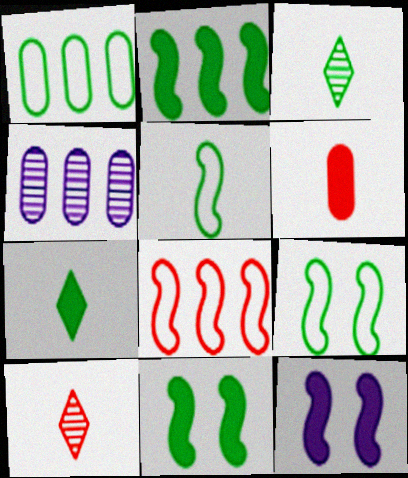[[1, 3, 11], 
[1, 10, 12]]